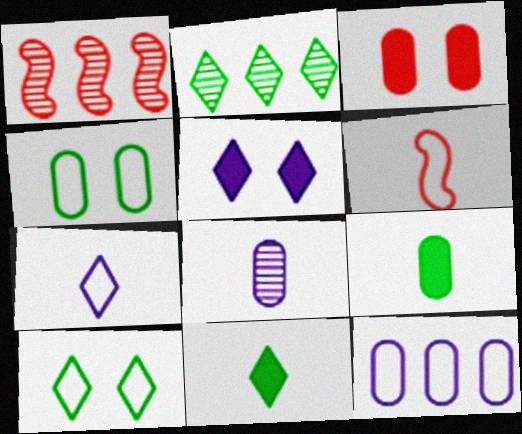[[2, 10, 11], 
[6, 8, 11], 
[6, 10, 12]]